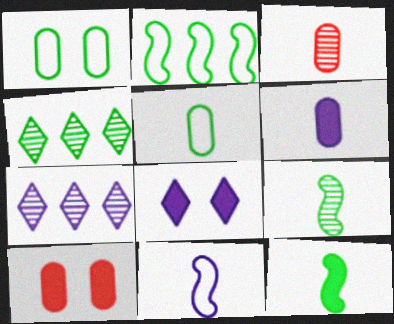[[1, 4, 12], 
[2, 3, 8], 
[3, 5, 6], 
[4, 10, 11]]